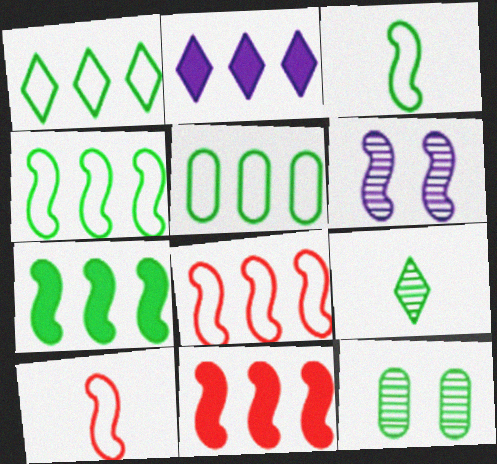[[1, 4, 5], 
[2, 10, 12], 
[3, 6, 11], 
[6, 7, 10]]